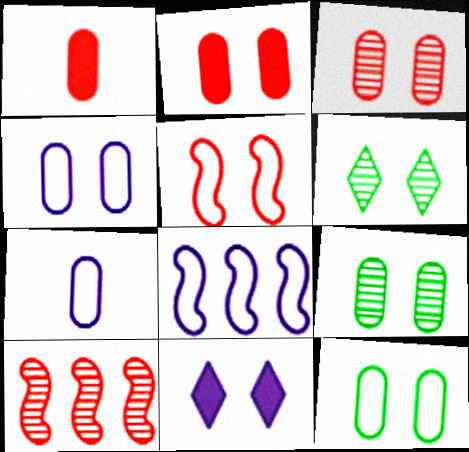[[1, 6, 8], 
[2, 4, 9], 
[5, 9, 11]]